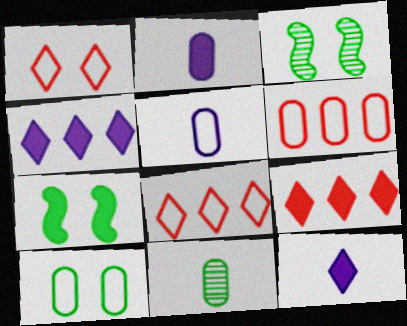[[2, 3, 8], 
[2, 7, 9], 
[3, 5, 9], 
[3, 6, 12], 
[5, 6, 10]]